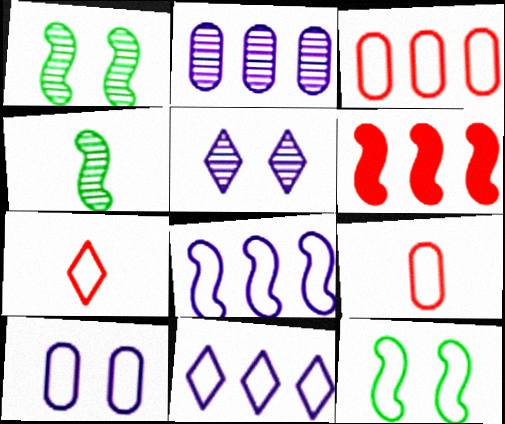[[9, 11, 12]]